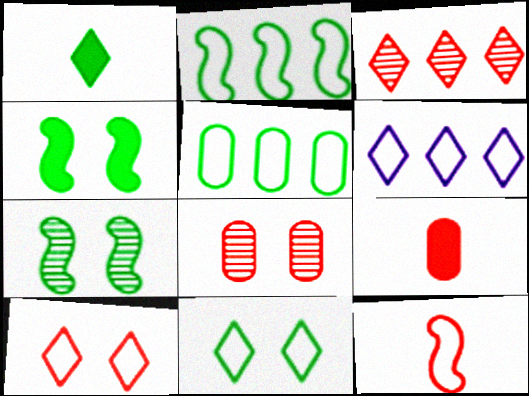[[1, 5, 7], 
[6, 7, 9]]